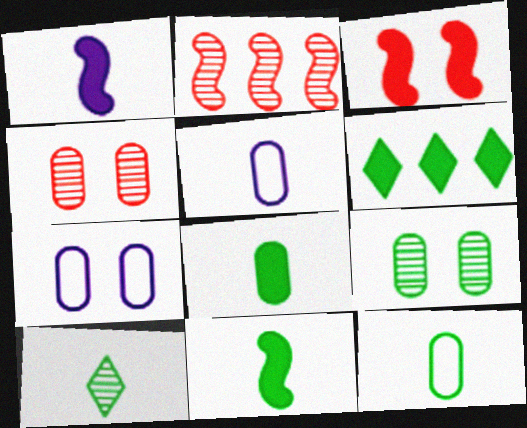[[10, 11, 12]]